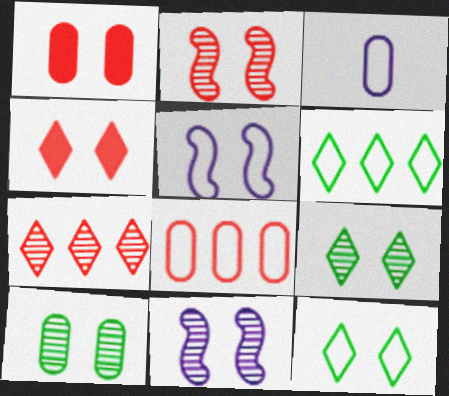[[1, 5, 9], 
[1, 11, 12], 
[4, 5, 10]]